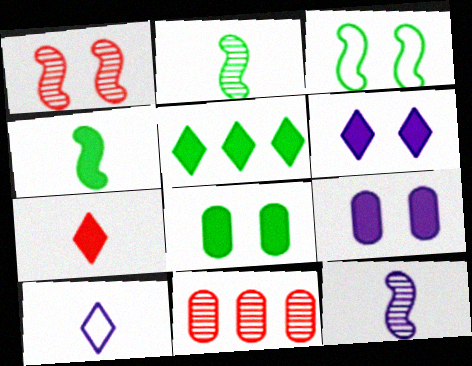[[4, 5, 8], 
[5, 6, 7]]